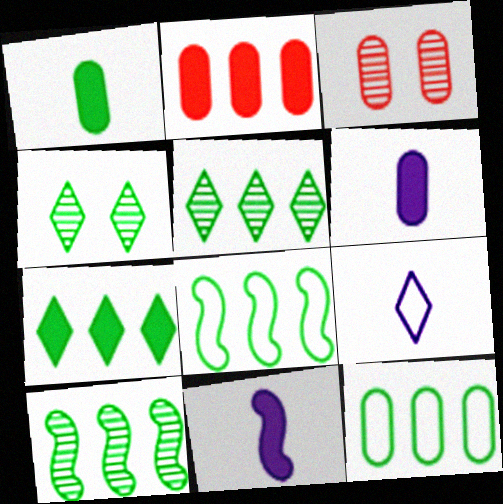[[1, 4, 8], 
[3, 6, 12], 
[7, 10, 12]]